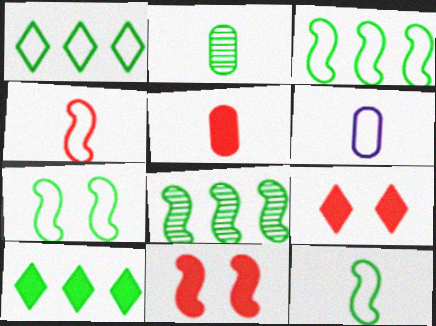[[2, 5, 6], 
[2, 7, 10], 
[3, 7, 12], 
[6, 8, 9]]